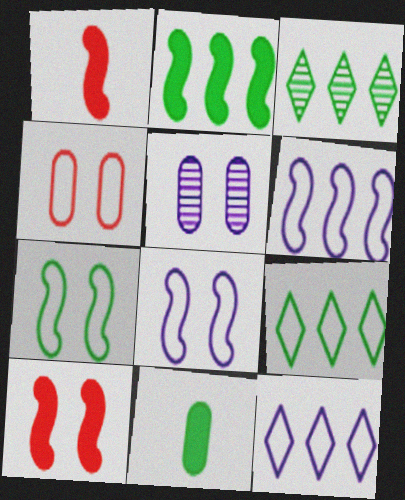[[1, 5, 9], 
[3, 7, 11]]